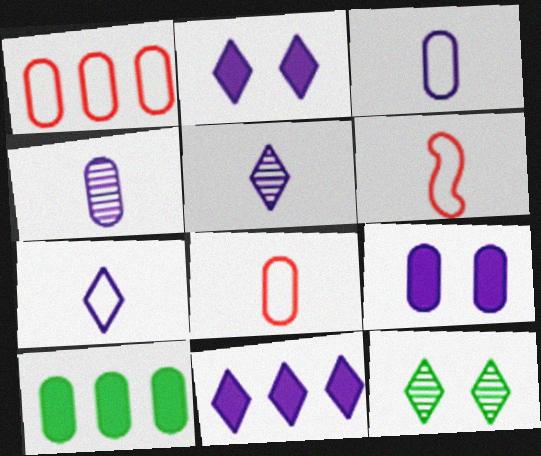[]